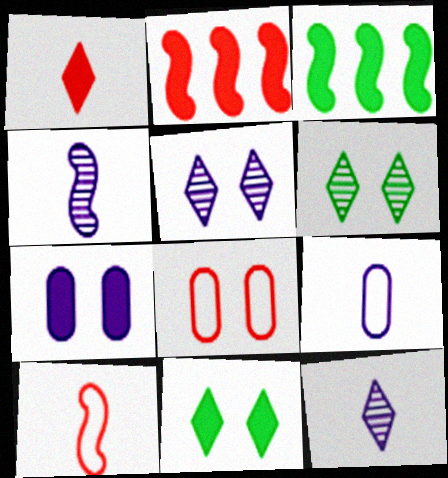[[1, 3, 7], 
[2, 6, 9], 
[3, 8, 12]]